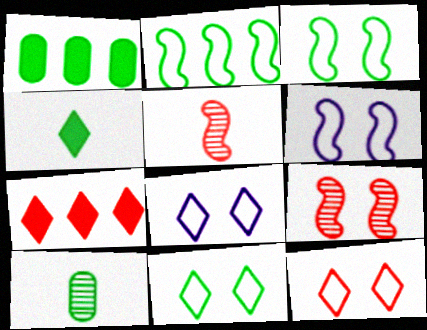[[1, 5, 8], 
[6, 7, 10], 
[8, 11, 12]]